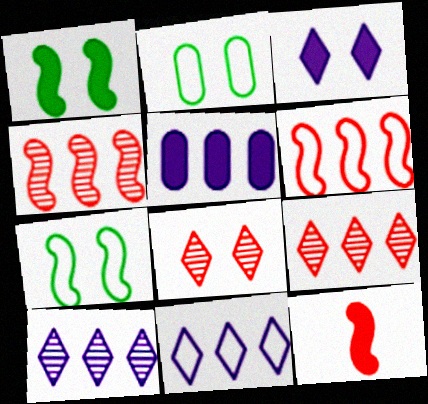[[2, 10, 12]]